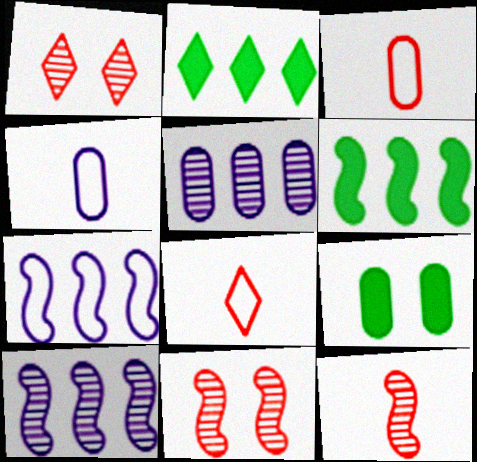[[1, 4, 6], 
[2, 4, 11], 
[3, 5, 9], 
[8, 9, 10]]